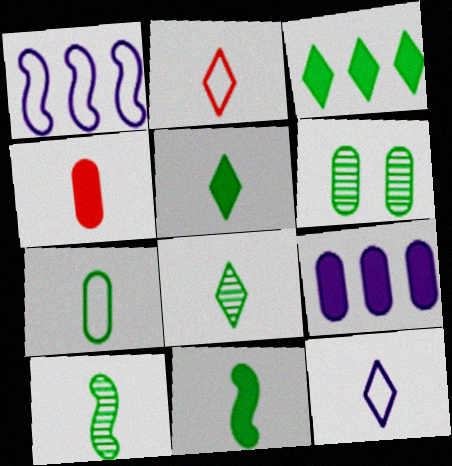[[4, 10, 12], 
[5, 7, 10], 
[7, 8, 11]]